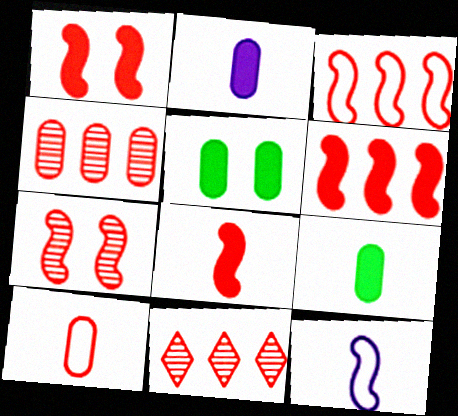[[1, 6, 8], 
[1, 10, 11], 
[3, 7, 8], 
[5, 11, 12]]